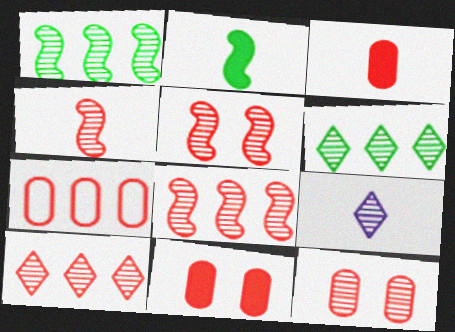[[1, 9, 12], 
[3, 7, 12], 
[4, 5, 8], 
[4, 10, 12]]